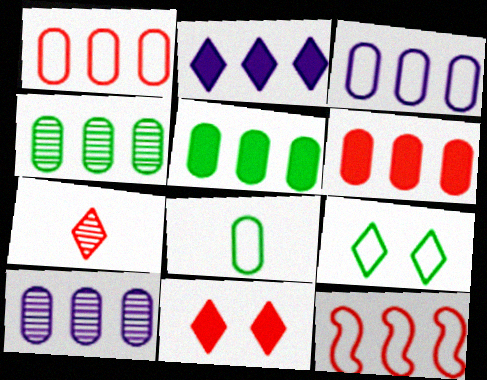[[1, 5, 10], 
[2, 4, 12], 
[2, 7, 9], 
[3, 4, 6]]